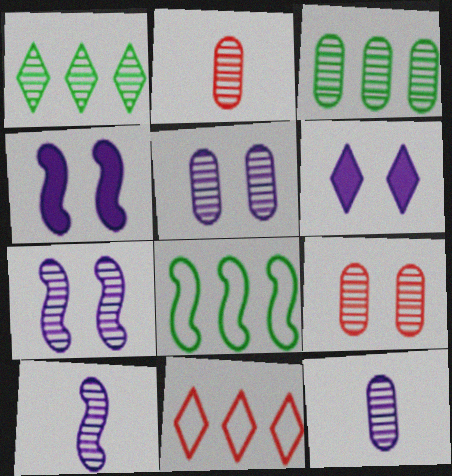[[1, 2, 7], 
[1, 9, 10], 
[2, 3, 5], 
[2, 6, 8], 
[3, 9, 12]]